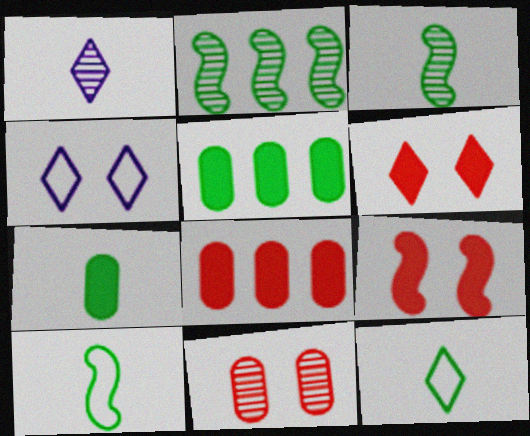[[1, 2, 11], 
[3, 4, 8], 
[3, 7, 12]]